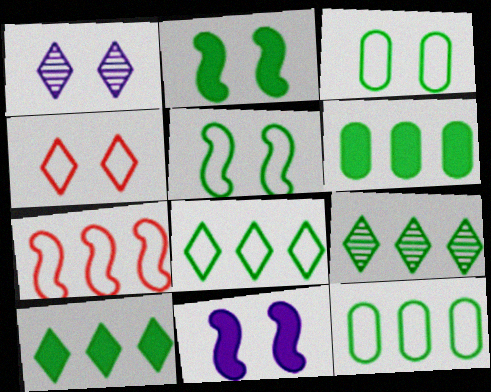[[8, 9, 10]]